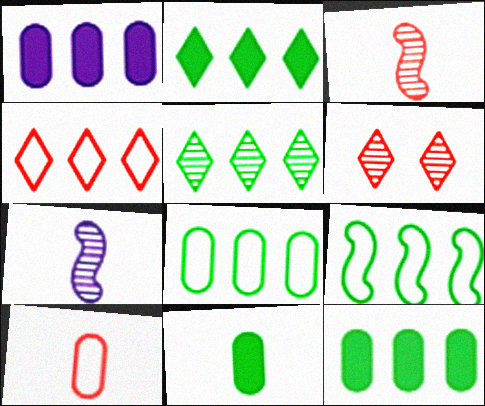[[5, 9, 12]]